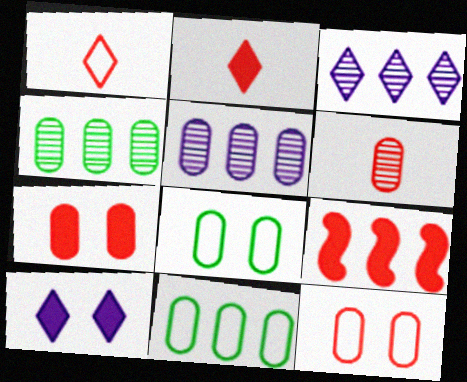[[2, 7, 9], 
[3, 9, 11]]